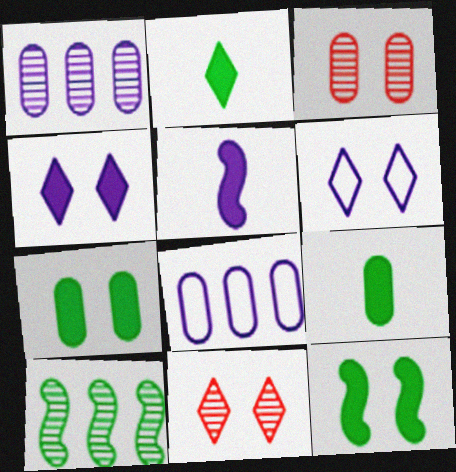[[1, 5, 6], 
[3, 6, 12], 
[3, 8, 9]]